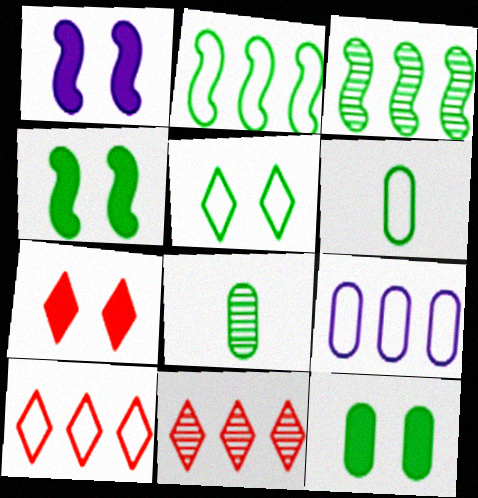[[1, 6, 11], 
[1, 7, 12], 
[1, 8, 10], 
[2, 5, 6], 
[2, 9, 10]]